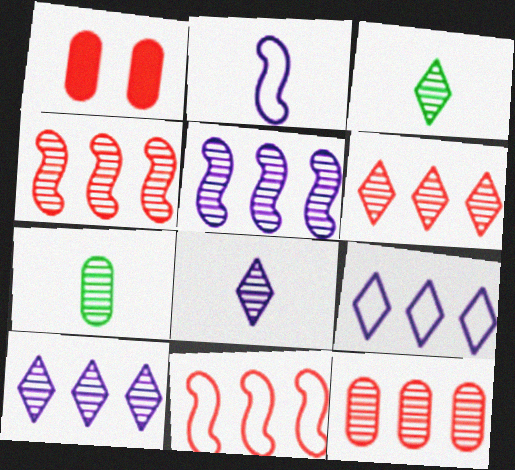[[4, 6, 12]]